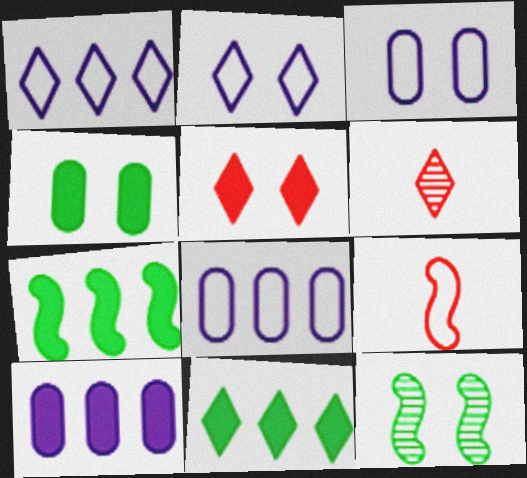[[2, 6, 11], 
[3, 5, 12], 
[3, 6, 7]]